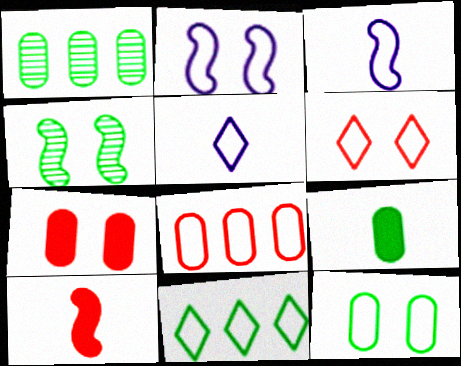[[1, 9, 12], 
[2, 6, 12], 
[4, 9, 11], 
[5, 6, 11]]